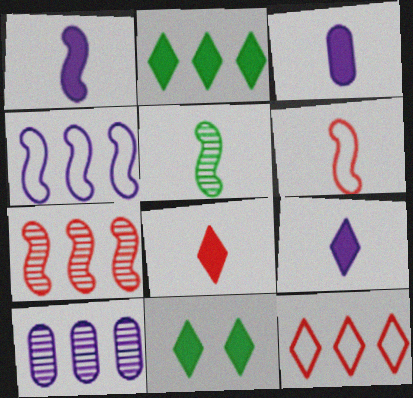[[1, 3, 9], 
[1, 5, 6], 
[6, 10, 11]]